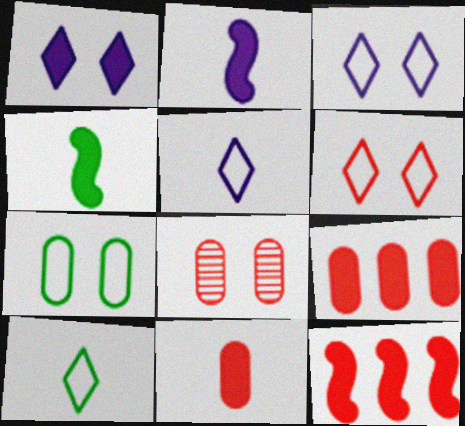[[1, 4, 9]]